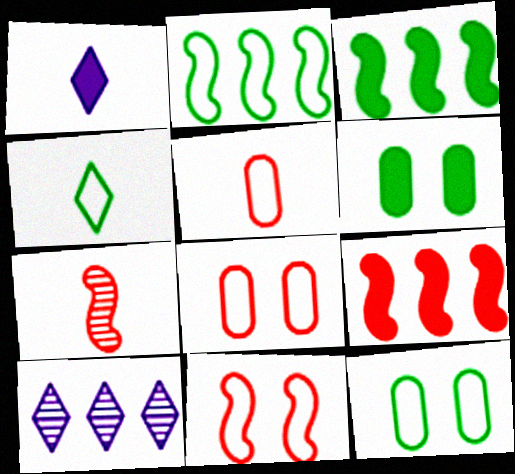[[1, 6, 9], 
[2, 4, 12], 
[7, 9, 11]]